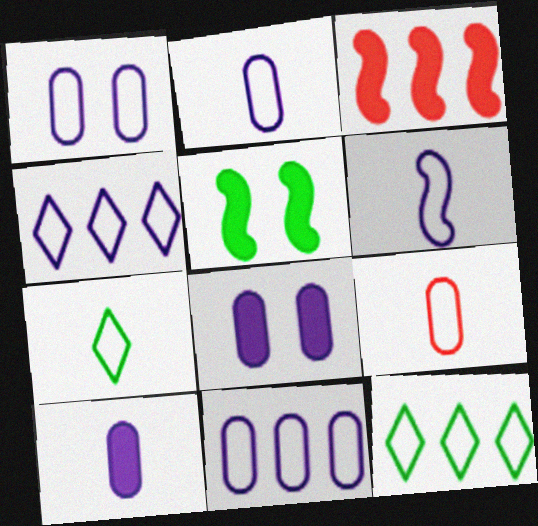[[1, 2, 11], 
[1, 4, 6], 
[6, 7, 9]]